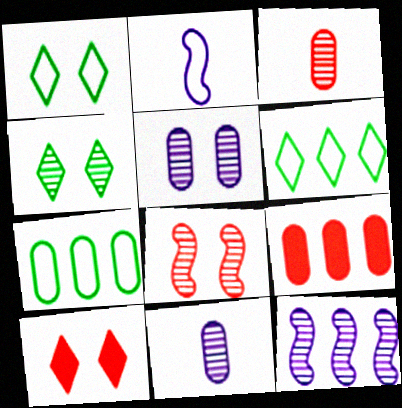[[2, 4, 9], 
[3, 4, 12], 
[4, 5, 8], 
[6, 9, 12]]